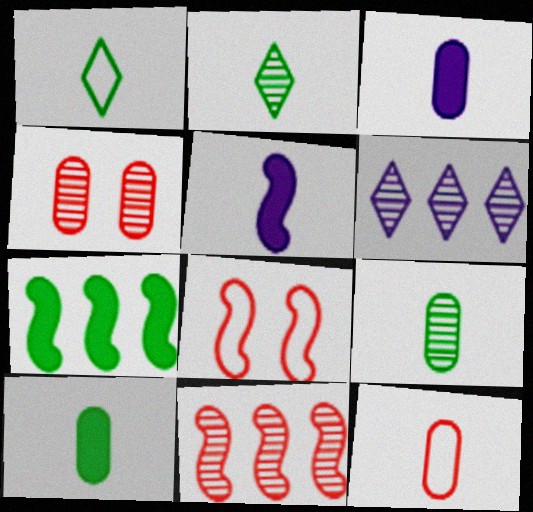[[2, 5, 12], 
[3, 9, 12], 
[6, 8, 10]]